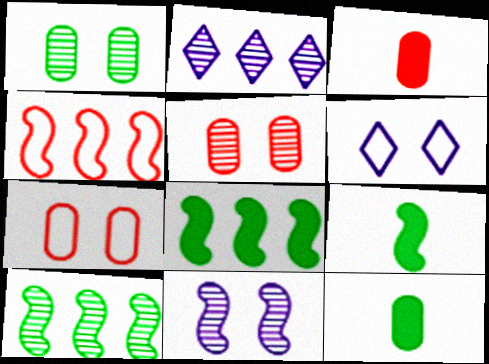[[2, 7, 9], 
[3, 6, 10], 
[4, 9, 11]]